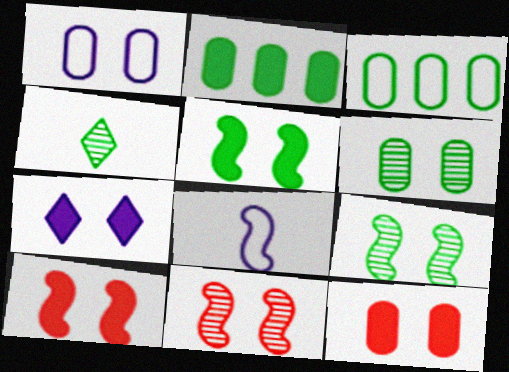[[1, 6, 12], 
[3, 4, 5], 
[5, 7, 12]]